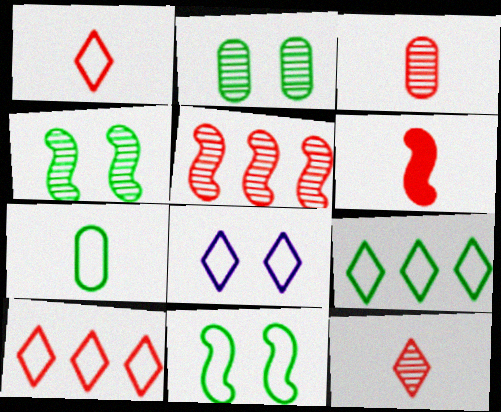[[1, 3, 6], 
[1, 8, 9], 
[7, 9, 11]]